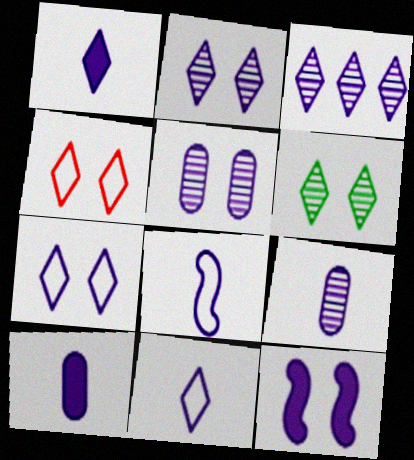[[1, 3, 7], 
[1, 8, 9], 
[5, 7, 12]]